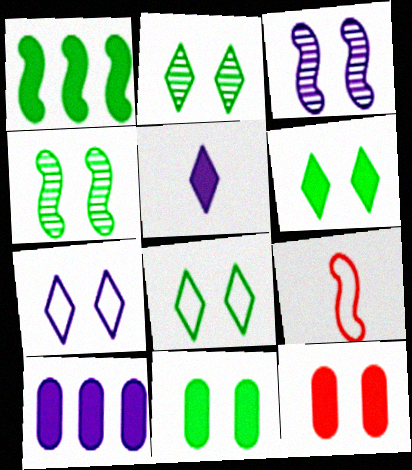[[1, 3, 9], 
[1, 5, 12], 
[2, 6, 8], 
[2, 9, 10], 
[3, 8, 12], 
[4, 7, 12], 
[4, 8, 11]]